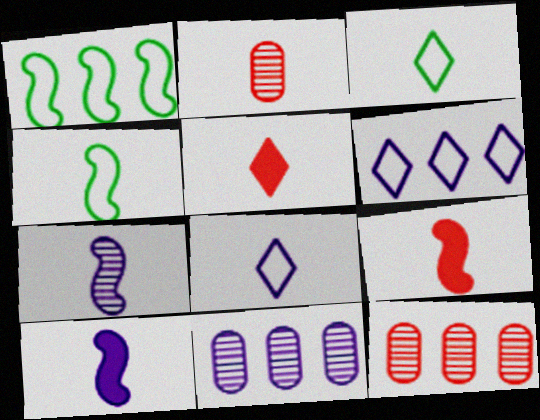[[2, 3, 10], 
[4, 7, 9]]